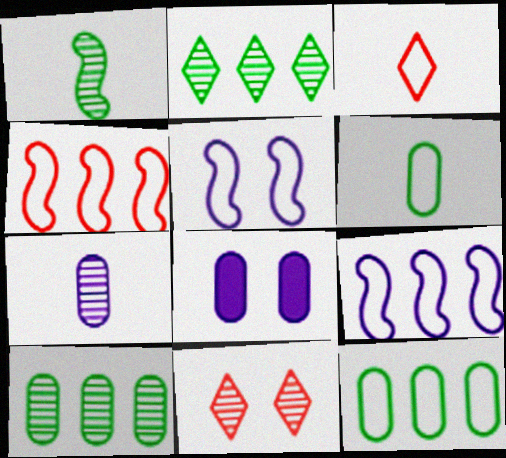[[3, 5, 12]]